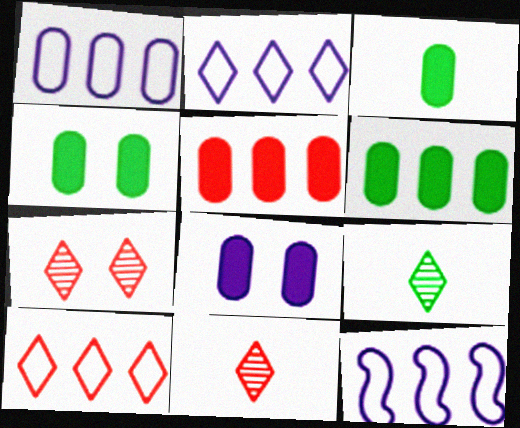[[1, 2, 12], 
[3, 4, 6], 
[3, 5, 8], 
[3, 7, 12], 
[4, 11, 12]]